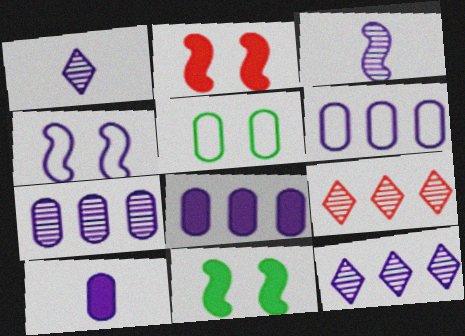[[1, 4, 8], 
[4, 10, 12], 
[6, 7, 8]]